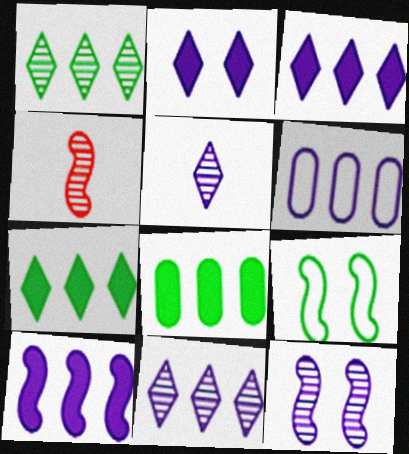[[4, 9, 10], 
[6, 10, 11]]